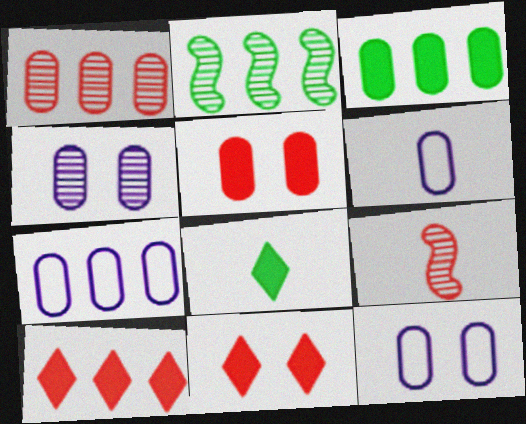[[1, 3, 7], 
[2, 6, 11], 
[2, 7, 10], 
[6, 7, 12], 
[6, 8, 9]]